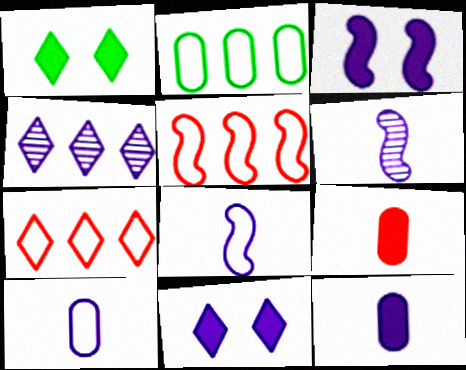[[3, 4, 10]]